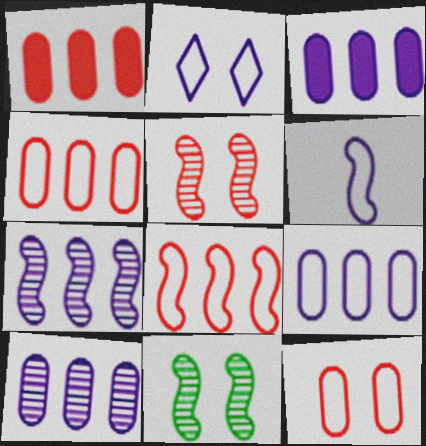[[2, 6, 9], 
[3, 9, 10]]